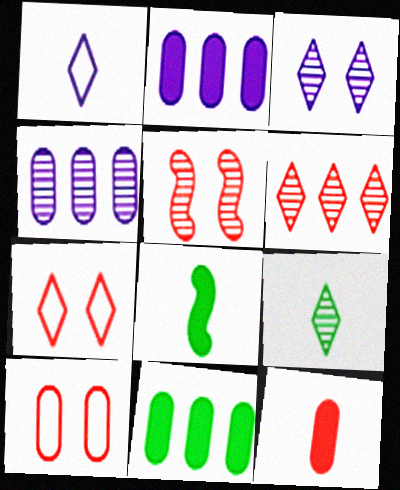[[1, 5, 11], 
[3, 6, 9], 
[4, 5, 9], 
[4, 7, 8]]